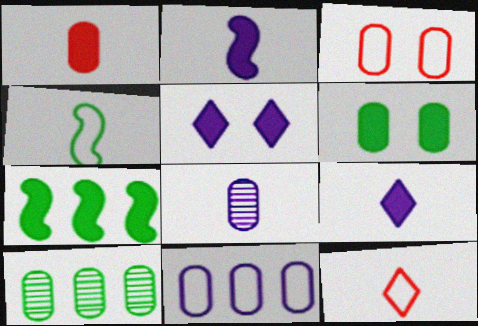[[1, 5, 7]]